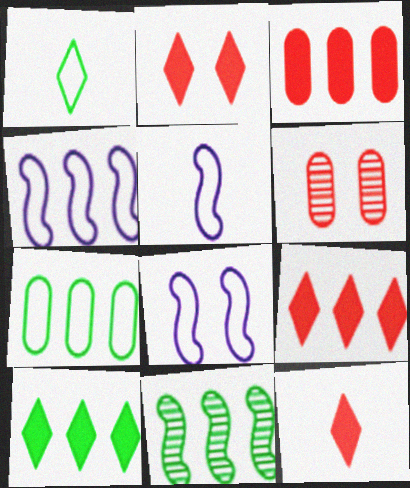[[2, 9, 12], 
[4, 5, 8], 
[5, 6, 10], 
[7, 10, 11]]